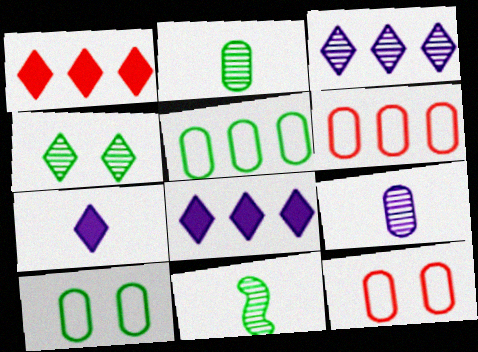[[8, 11, 12]]